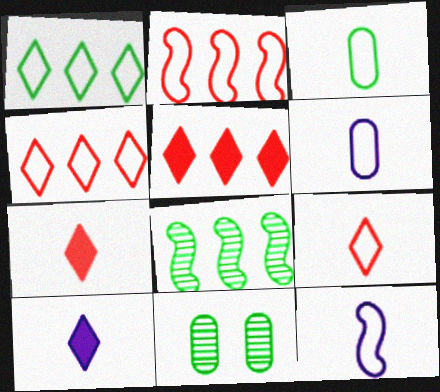[[2, 10, 11], 
[3, 9, 12], 
[5, 11, 12]]